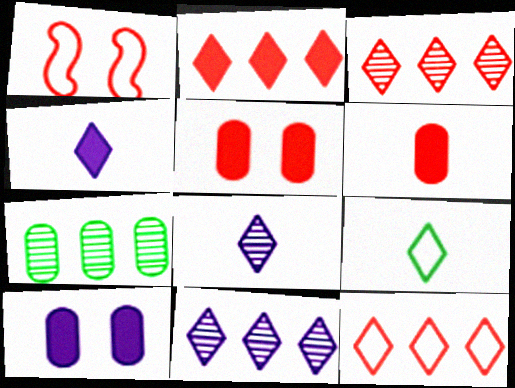[[1, 3, 6], 
[1, 4, 7], 
[2, 3, 12]]